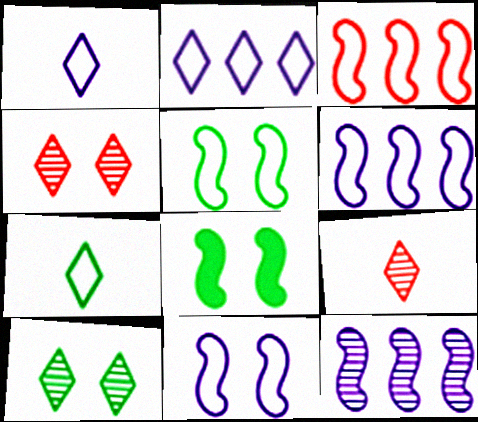[]